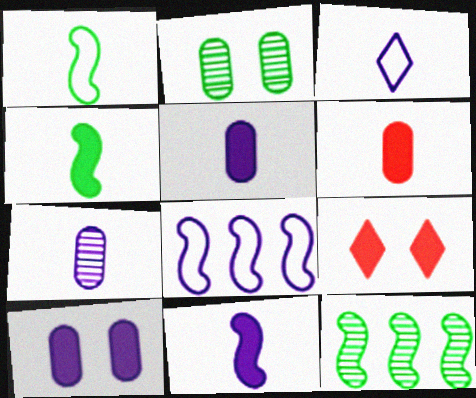[[3, 7, 11]]